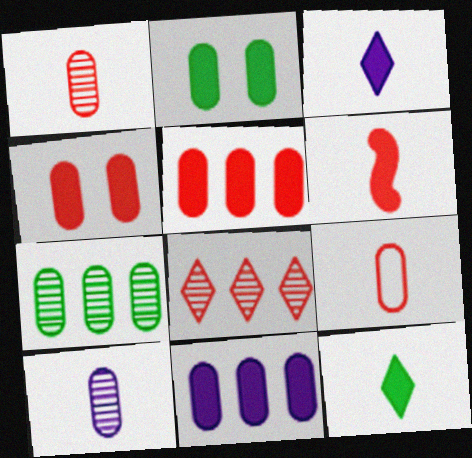[]